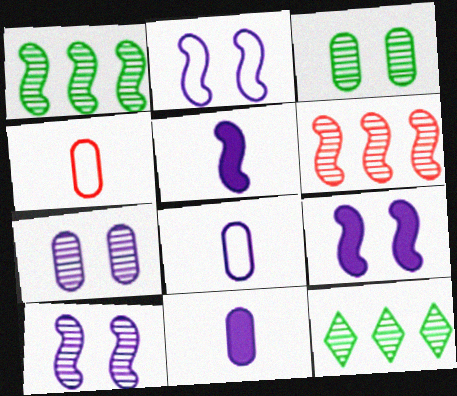[[2, 9, 10], 
[4, 9, 12]]